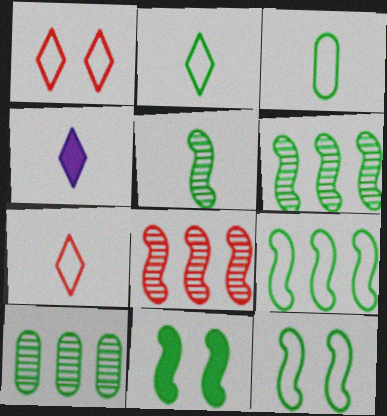[[2, 10, 11], 
[5, 9, 11]]